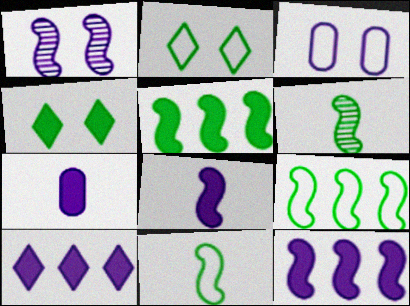[]